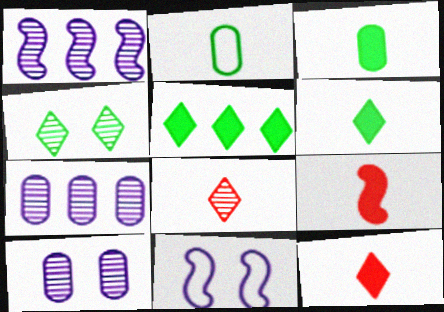[]